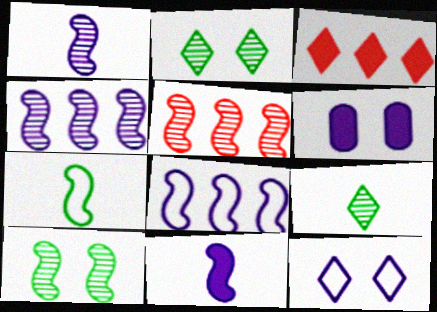[[1, 5, 10], 
[3, 9, 12]]